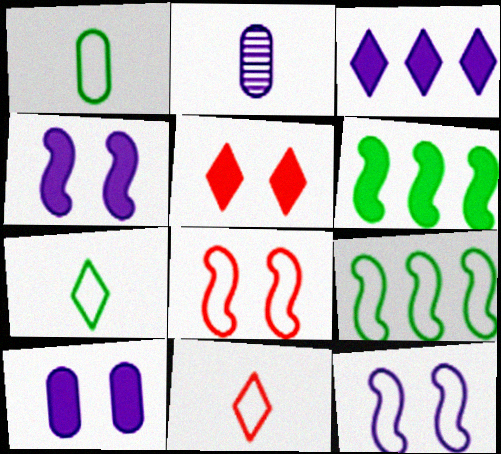[[2, 3, 12], 
[2, 5, 9]]